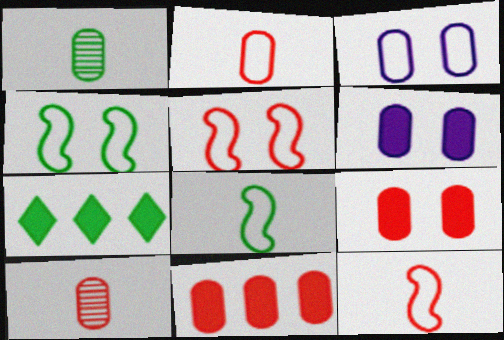[[1, 3, 11], 
[1, 4, 7]]